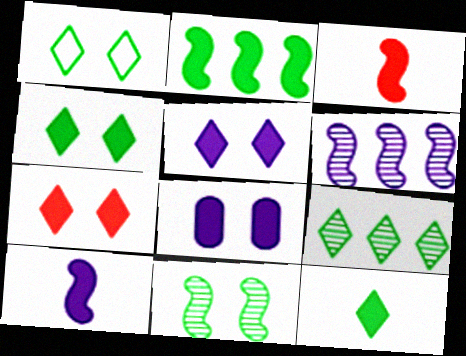[[1, 9, 12], 
[4, 5, 7]]